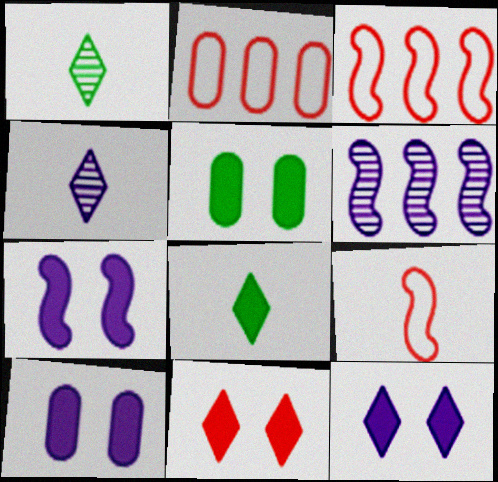[[1, 2, 7], 
[1, 3, 10], 
[3, 4, 5], 
[5, 7, 11], 
[7, 10, 12]]